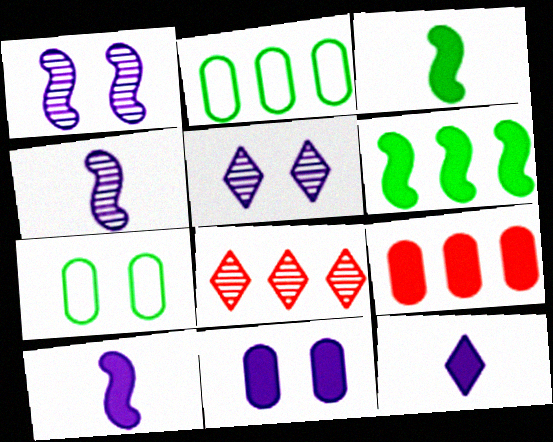[[7, 8, 10]]